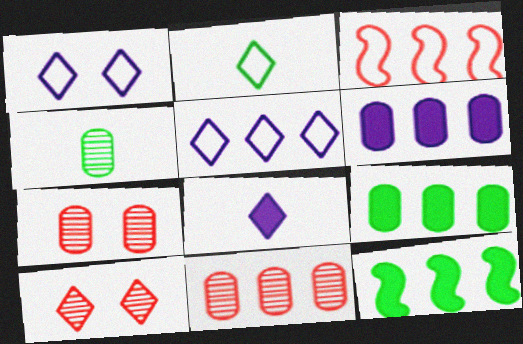[[5, 11, 12]]